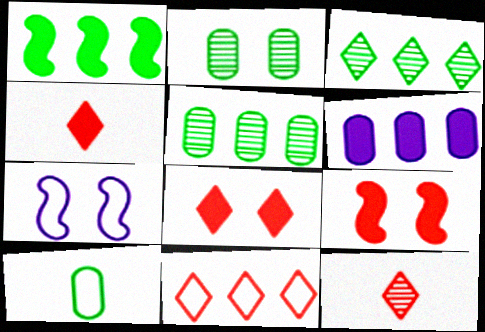[[2, 7, 8], 
[4, 5, 7], 
[7, 10, 11], 
[8, 11, 12]]